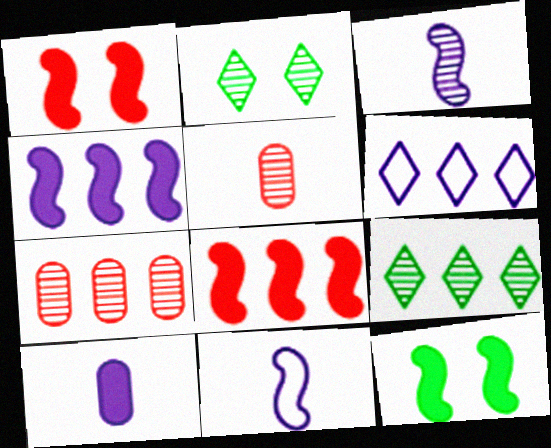[[2, 3, 7], 
[5, 6, 12]]